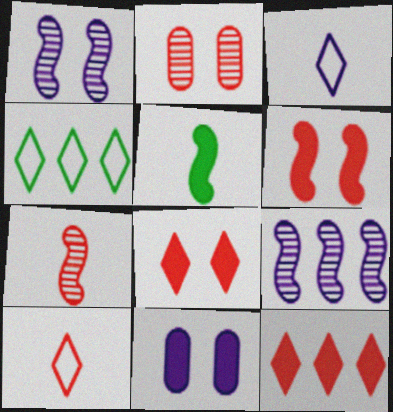[[3, 9, 11], 
[4, 7, 11], 
[5, 11, 12]]